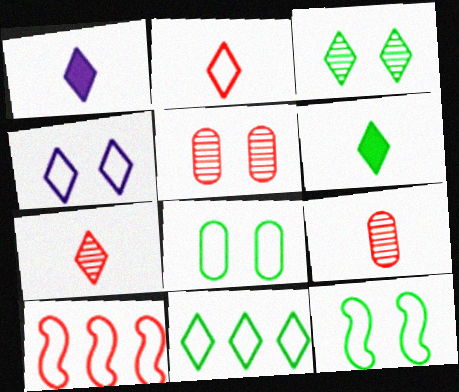[[2, 4, 11], 
[3, 6, 11]]